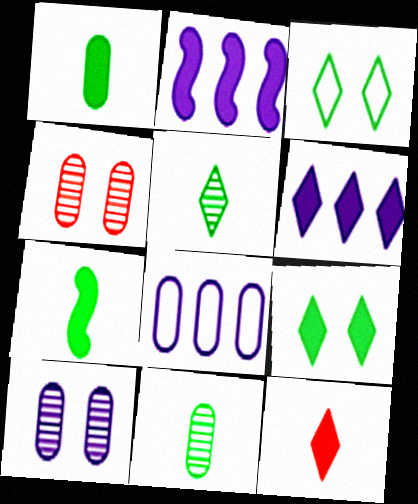[[1, 4, 8], 
[6, 9, 12]]